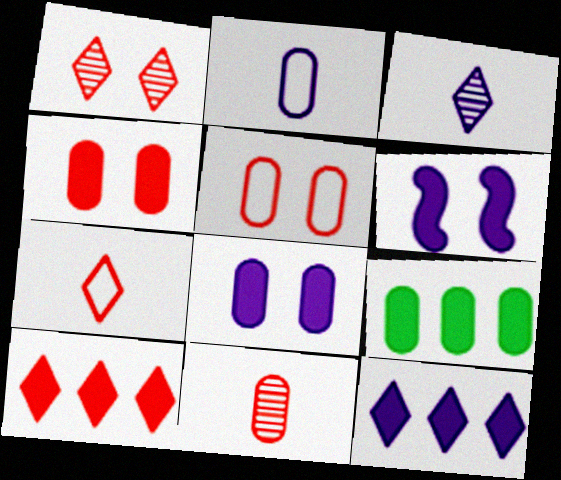[[1, 7, 10]]